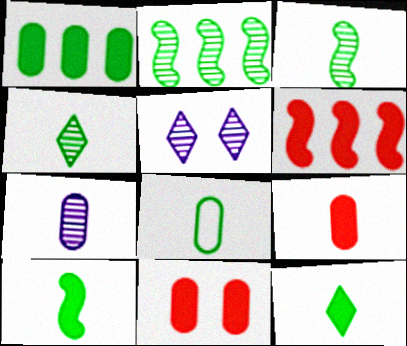[[3, 8, 12], 
[4, 8, 10], 
[5, 6, 8], 
[7, 8, 9]]